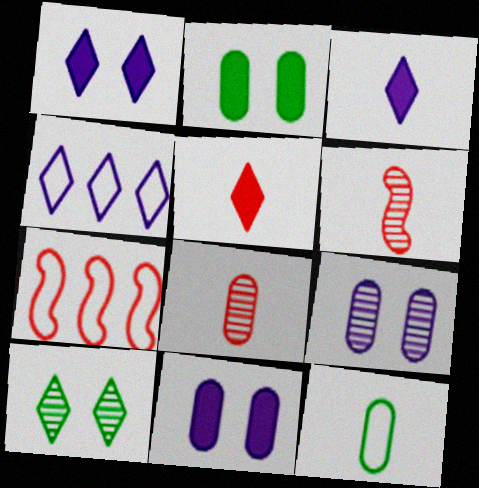[[2, 4, 6], 
[3, 6, 12], 
[4, 5, 10]]